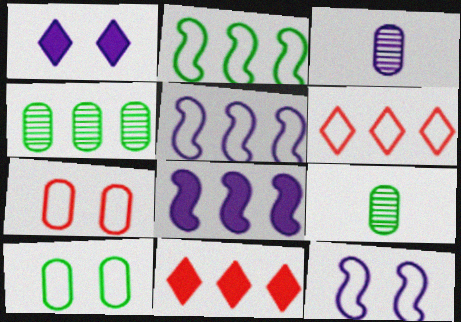[[1, 3, 5], 
[4, 5, 11], 
[4, 6, 8], 
[9, 11, 12]]